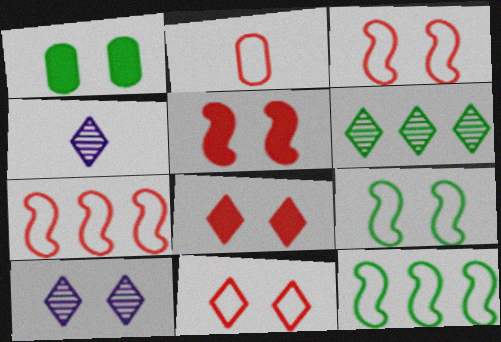[[1, 3, 10], 
[1, 4, 7], 
[2, 7, 11]]